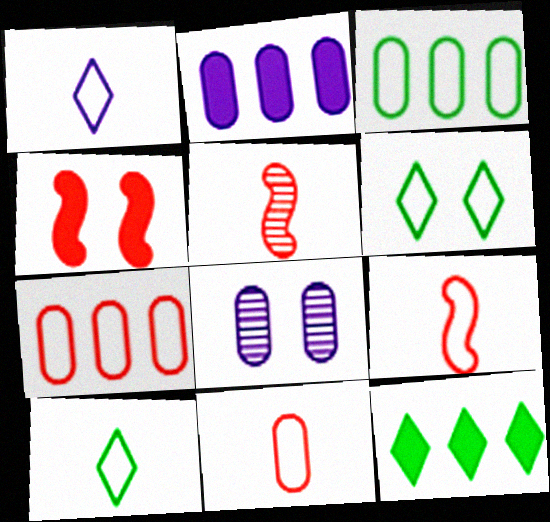[[2, 5, 6], 
[4, 6, 8], 
[8, 9, 12]]